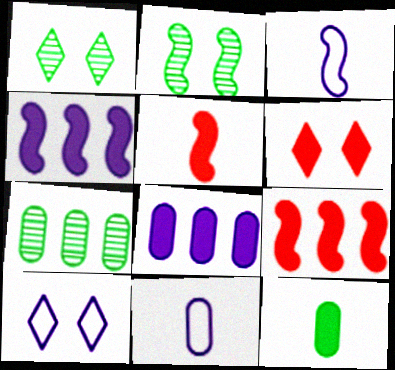[[1, 6, 10], 
[1, 9, 11], 
[2, 3, 9], 
[3, 6, 7], 
[4, 6, 12], 
[5, 7, 10]]